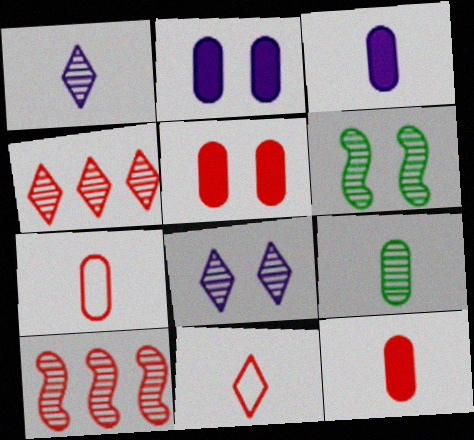[[3, 7, 9], 
[5, 10, 11], 
[8, 9, 10]]